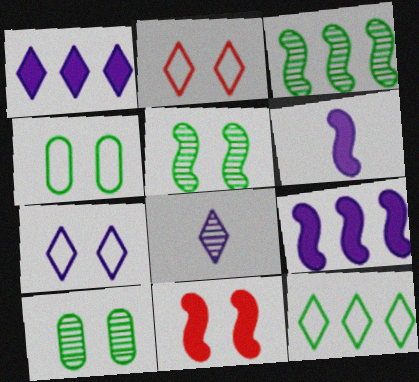[[1, 7, 8], 
[7, 10, 11]]